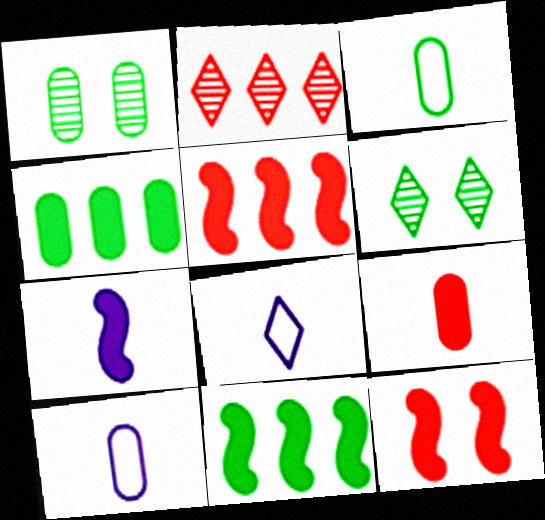[[1, 3, 4], 
[1, 5, 8], 
[3, 6, 11], 
[5, 6, 10], 
[7, 11, 12]]